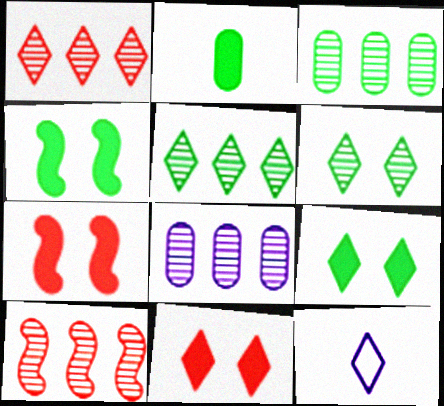[[1, 9, 12], 
[3, 7, 12], 
[5, 8, 10], 
[5, 11, 12]]